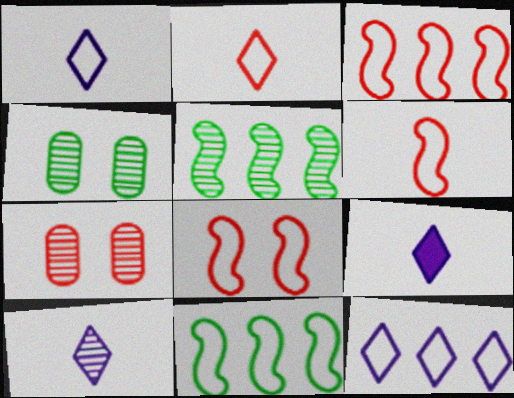[[1, 9, 10], 
[3, 4, 9], 
[3, 6, 8], 
[5, 7, 10], 
[7, 9, 11]]